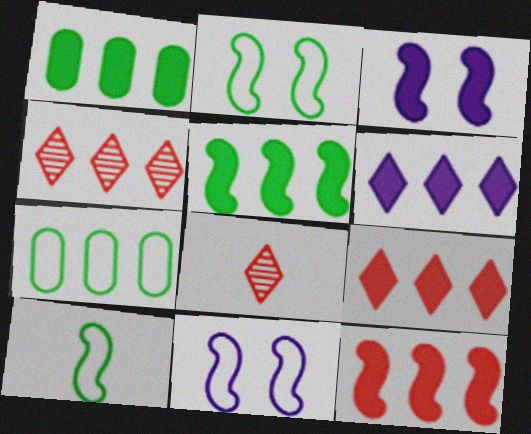[[1, 6, 12], 
[1, 8, 11], 
[3, 7, 8]]